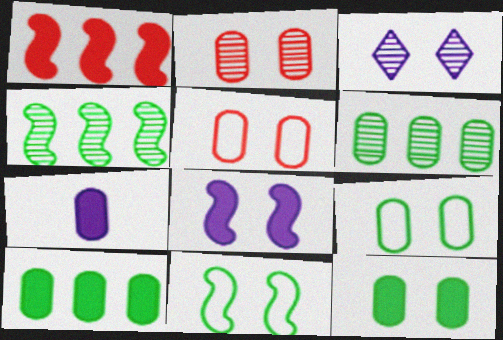[[5, 6, 7]]